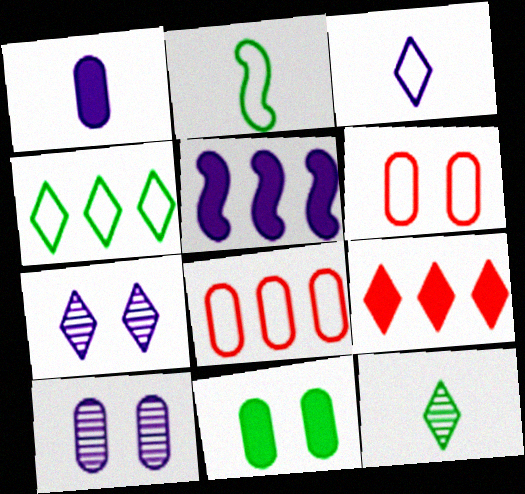[[2, 9, 10], 
[3, 5, 10], 
[5, 6, 12], 
[6, 10, 11]]